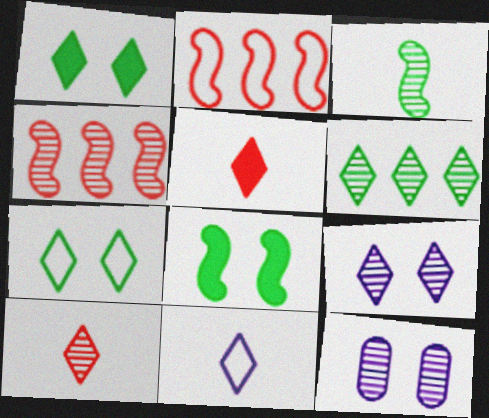[[6, 9, 10]]